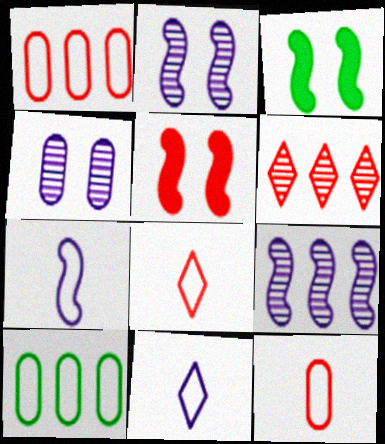[[5, 6, 12]]